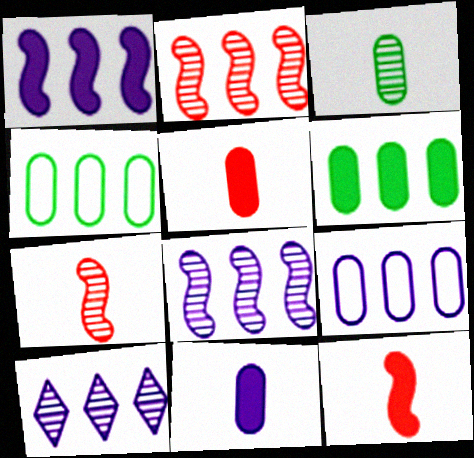[[1, 9, 10]]